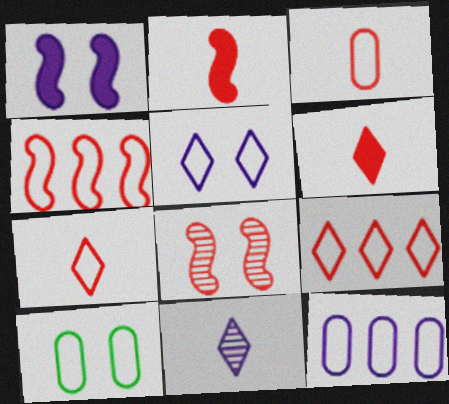[[1, 11, 12], 
[2, 4, 8], 
[3, 10, 12]]